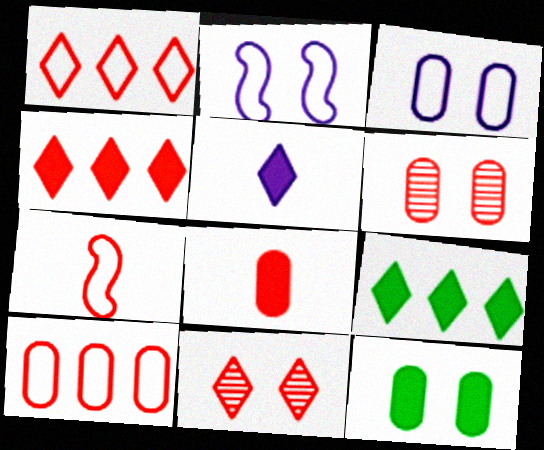[[2, 11, 12], 
[3, 6, 12], 
[4, 6, 7], 
[6, 8, 10]]